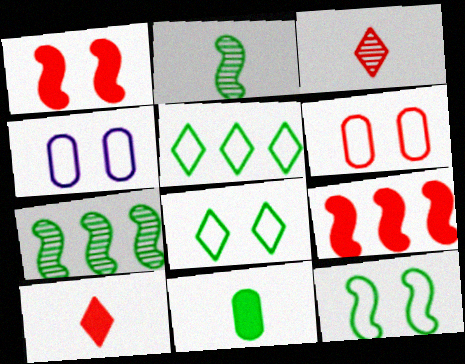[[3, 6, 9], 
[4, 7, 10], 
[7, 8, 11]]